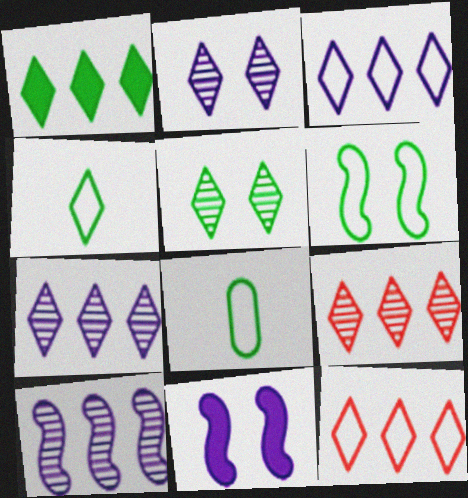[[1, 3, 9], 
[1, 4, 5], 
[1, 7, 12], 
[8, 9, 11]]